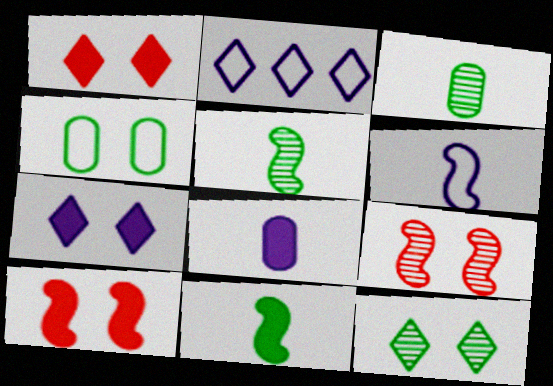[[2, 3, 10], 
[4, 7, 9]]